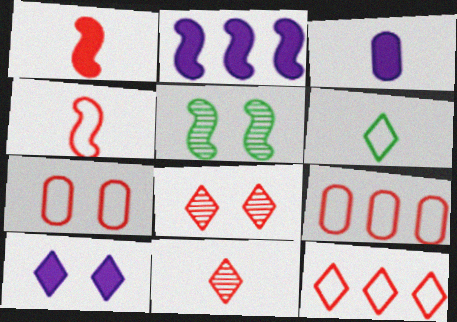[[1, 8, 9], 
[2, 3, 10], 
[2, 4, 5], 
[3, 5, 12], 
[4, 7, 12], 
[5, 7, 10]]